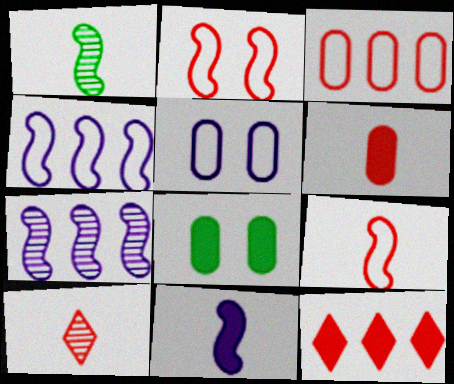[[1, 5, 12], 
[1, 9, 11], 
[4, 8, 10], 
[6, 9, 10], 
[8, 11, 12]]